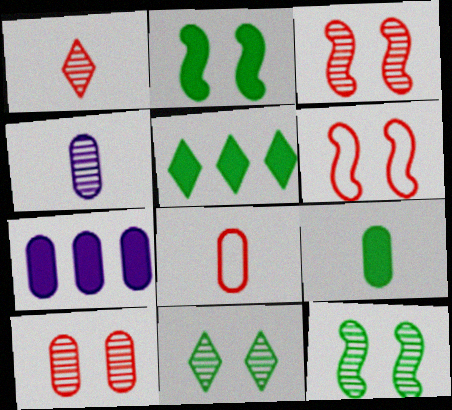[[2, 5, 9], 
[4, 5, 6], 
[4, 8, 9]]